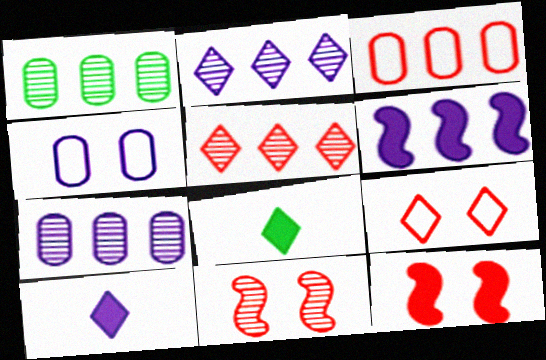[[2, 8, 9]]